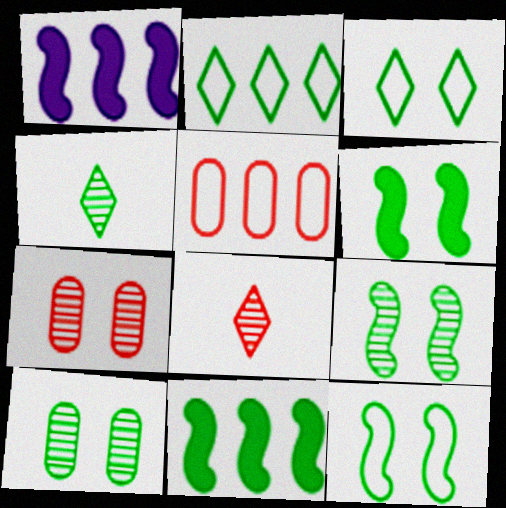[[3, 6, 10], 
[6, 9, 12]]